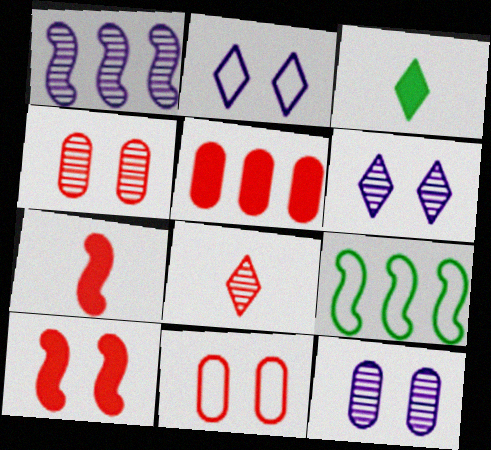[[1, 3, 11]]